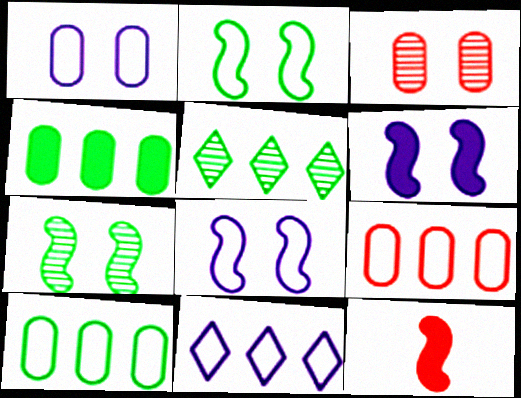[[1, 5, 12]]